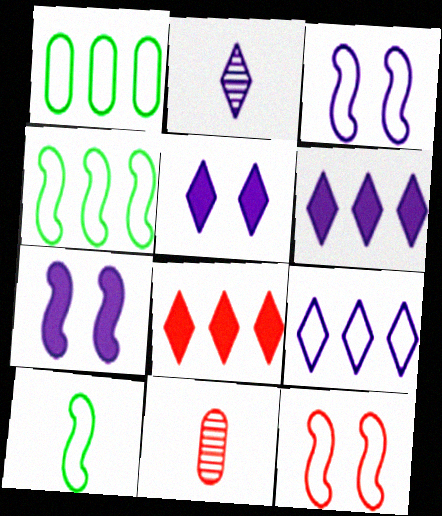[[2, 5, 9], 
[4, 5, 11], 
[8, 11, 12]]